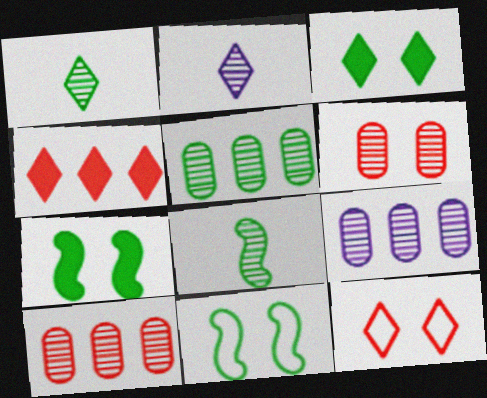[[5, 9, 10]]